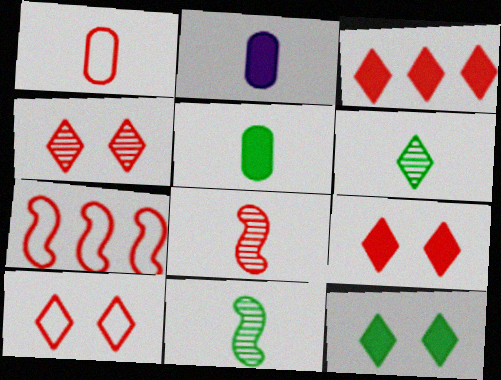[[1, 7, 10], 
[4, 9, 10]]